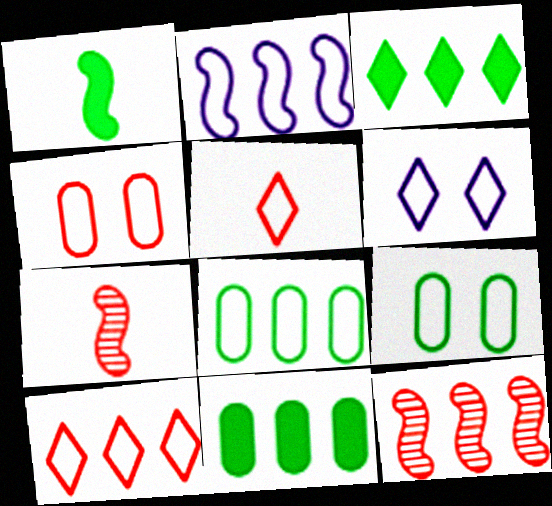[[2, 5, 9], 
[2, 8, 10], 
[6, 7, 11]]